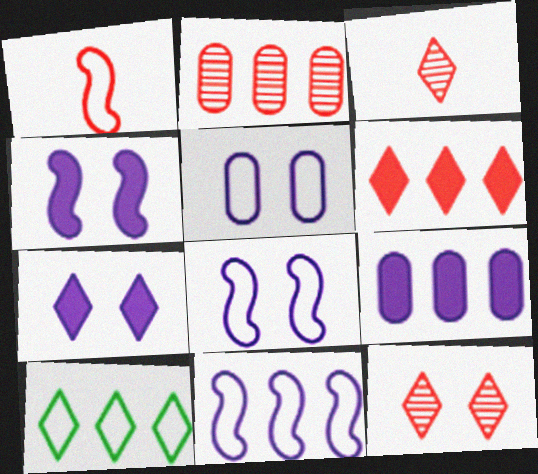[[1, 5, 10], 
[3, 7, 10]]